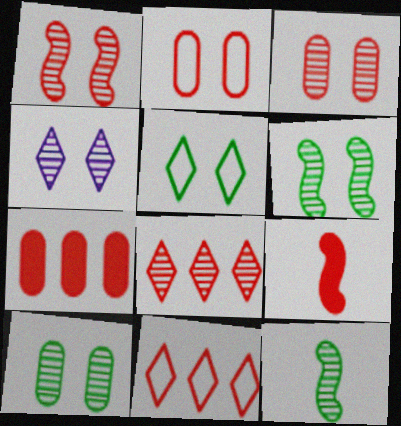[[1, 4, 10], 
[2, 8, 9], 
[3, 4, 6], 
[3, 9, 11]]